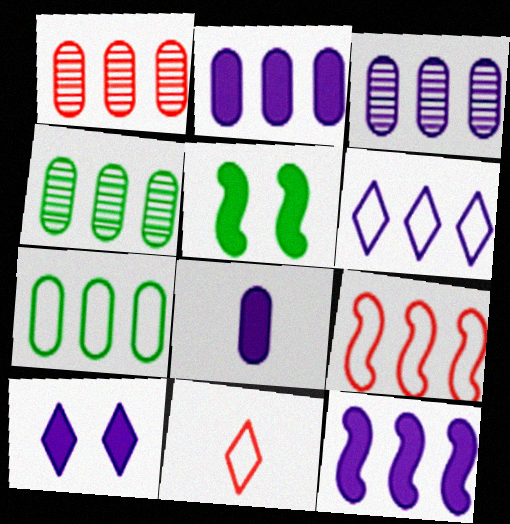[[1, 2, 7], 
[1, 3, 4], 
[3, 5, 11], 
[3, 6, 12], 
[6, 7, 9], 
[8, 10, 12]]